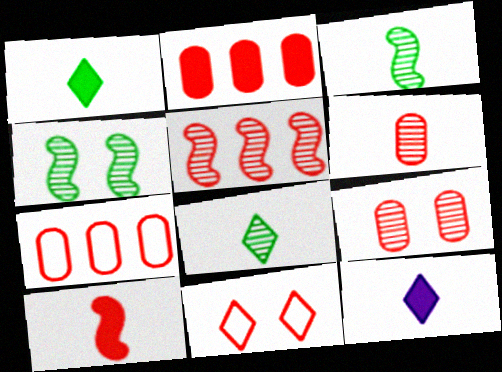[[4, 7, 12]]